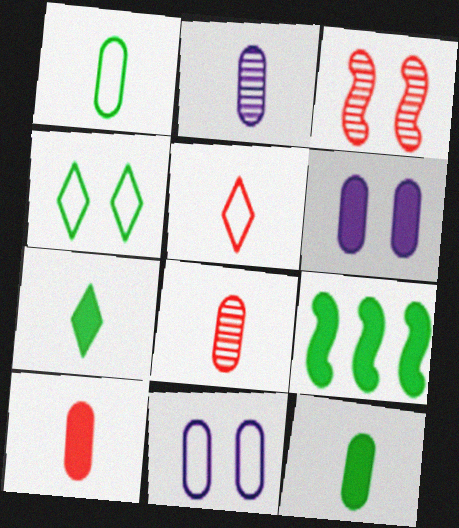[[1, 2, 10], 
[3, 4, 6]]